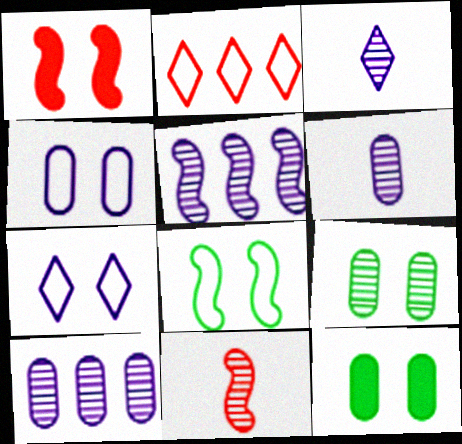[[1, 7, 9]]